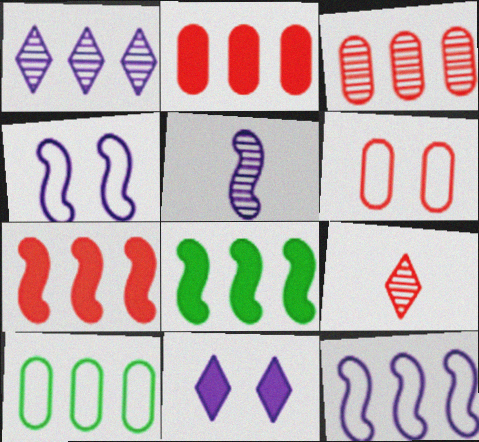[[1, 7, 10], 
[6, 7, 9]]